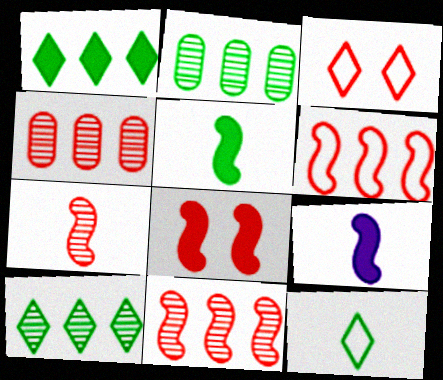[[2, 3, 9], 
[6, 7, 8]]